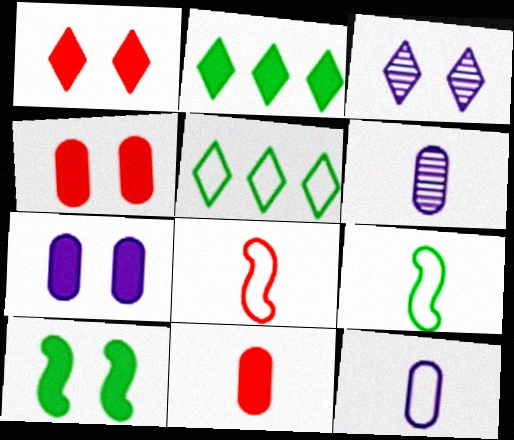[[1, 7, 10]]